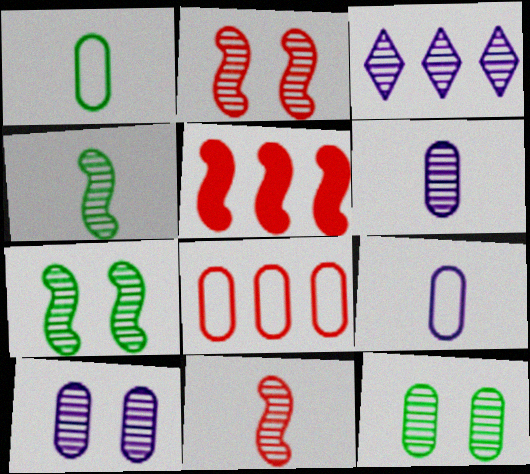[[3, 11, 12]]